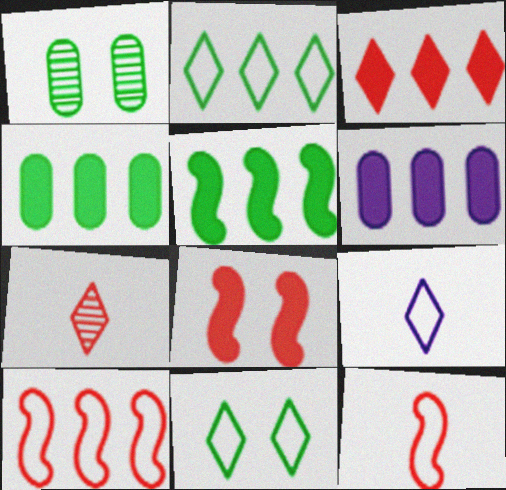[[3, 5, 6]]